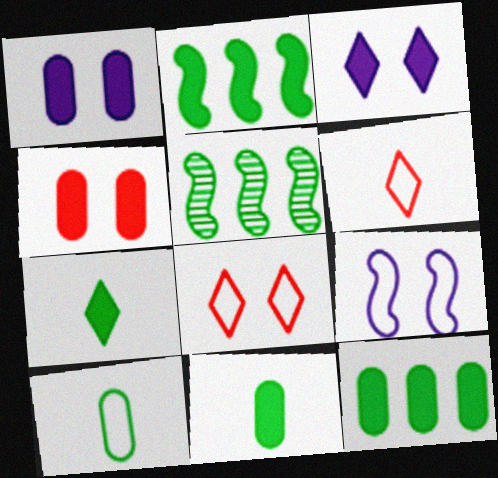[[1, 5, 6]]